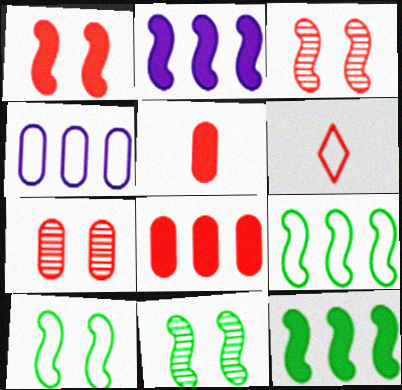[[3, 6, 8], 
[4, 6, 10]]